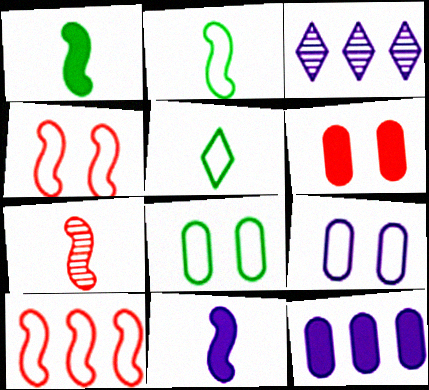[[2, 3, 6], 
[2, 7, 11], 
[3, 9, 11], 
[5, 9, 10]]